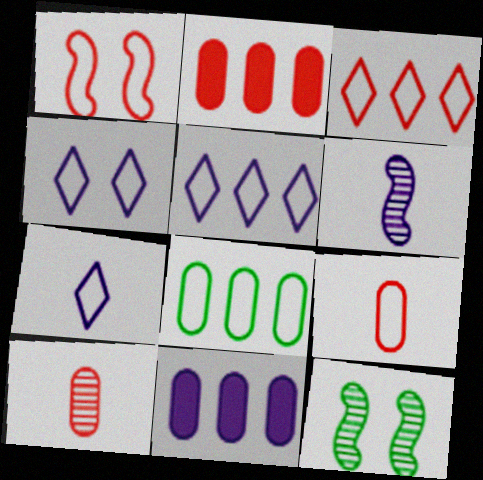[[1, 3, 9], 
[1, 7, 8], 
[2, 7, 12], 
[4, 5, 7], 
[4, 6, 11]]